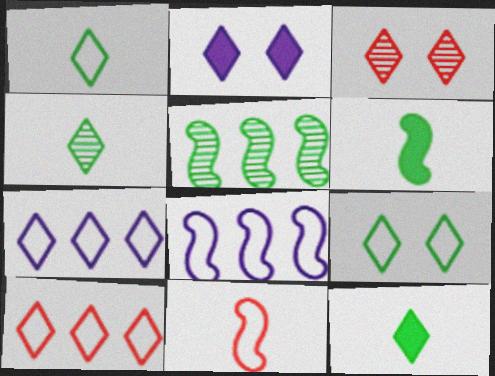[[1, 4, 12], 
[2, 3, 9], 
[2, 4, 10], 
[3, 7, 12]]